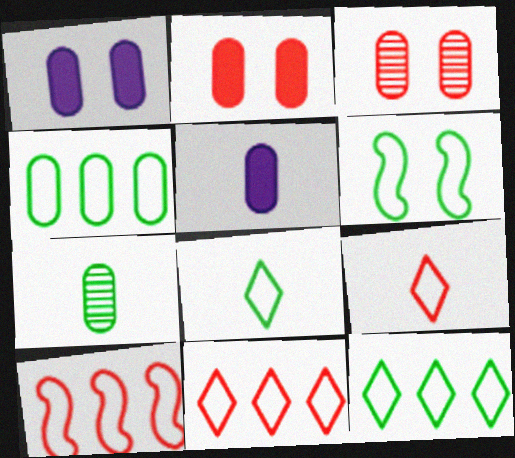[[3, 4, 5], 
[4, 6, 8]]